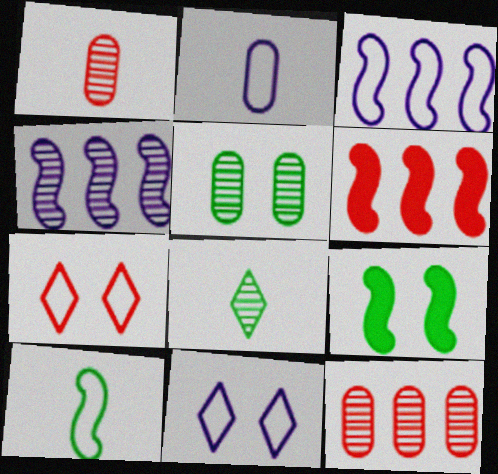[[1, 6, 7], 
[2, 3, 11]]